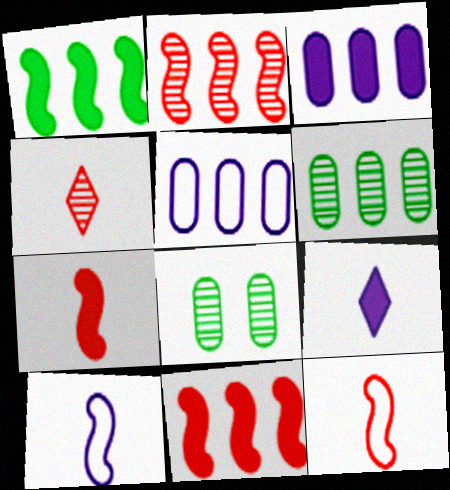[]